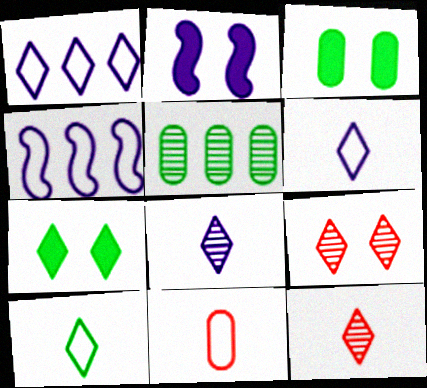[[1, 7, 12], 
[3, 4, 12]]